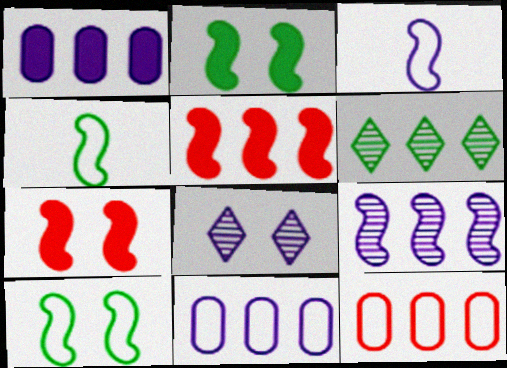[[1, 3, 8], 
[4, 7, 9], 
[5, 6, 11]]